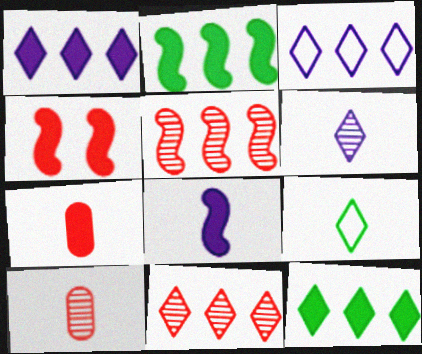[[2, 4, 8], 
[3, 11, 12], 
[8, 9, 10]]